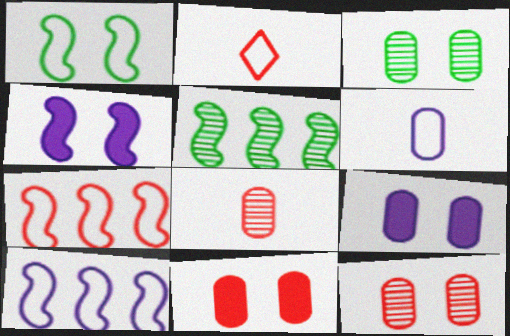[[2, 5, 9]]